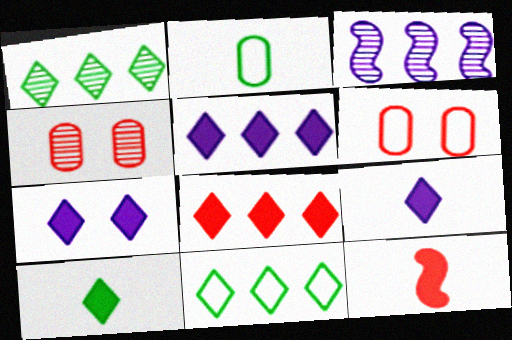[[3, 6, 10], 
[5, 7, 9], 
[7, 8, 10]]